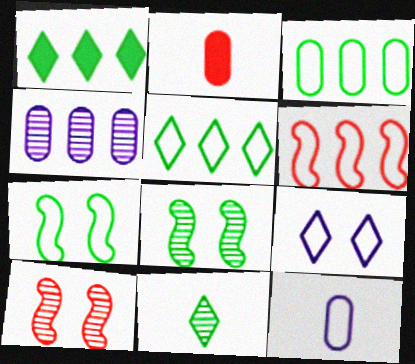[[1, 4, 6], 
[1, 10, 12], 
[4, 10, 11]]